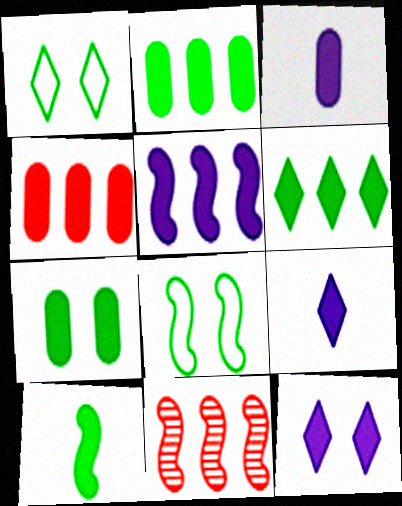[[1, 3, 11], 
[3, 4, 7], 
[3, 5, 12], 
[4, 5, 6], 
[4, 10, 12], 
[6, 7, 10]]